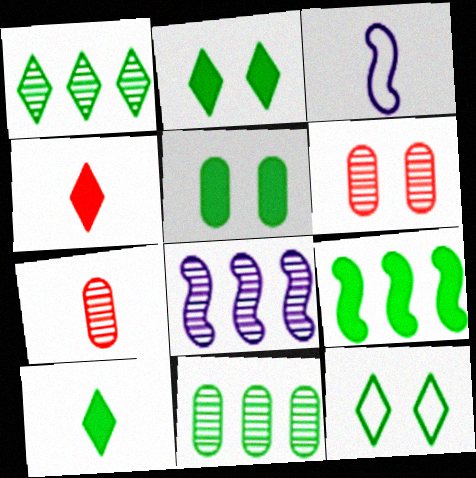[[1, 10, 12], 
[3, 7, 10], 
[5, 9, 10]]